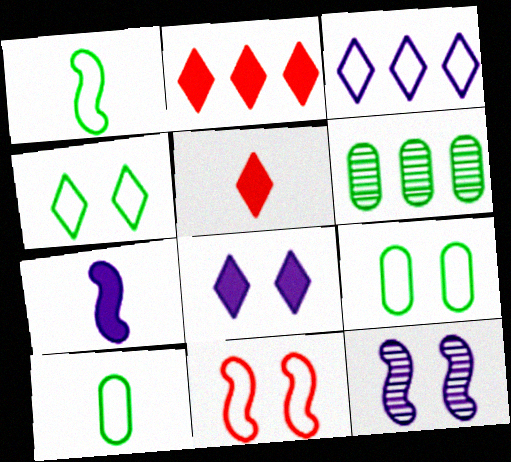[[2, 10, 12], 
[3, 10, 11]]